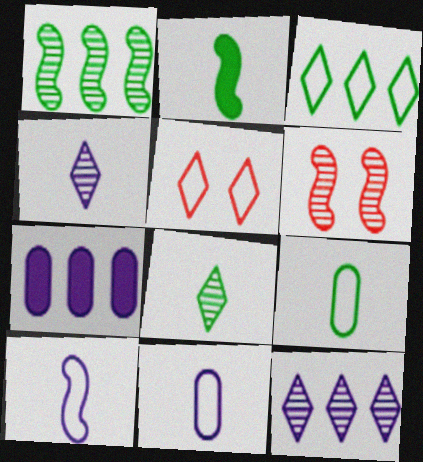[[2, 8, 9]]